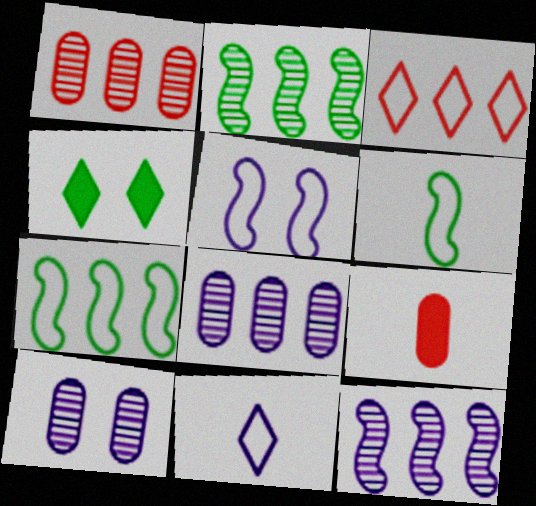[]